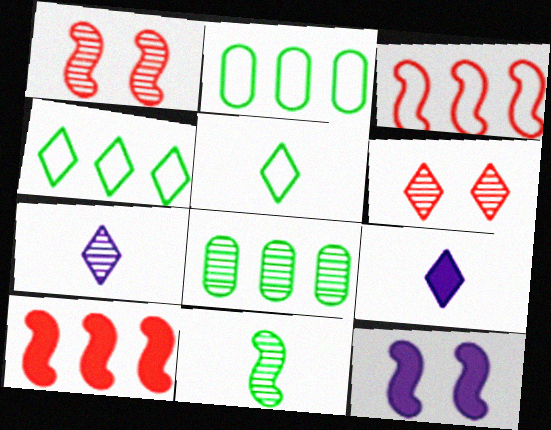[[1, 2, 9], 
[1, 7, 8], 
[3, 11, 12], 
[4, 6, 9]]